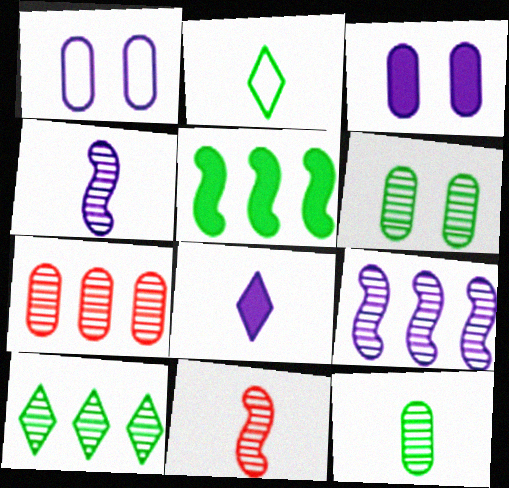[[1, 8, 9], 
[2, 5, 6], 
[7, 9, 10]]